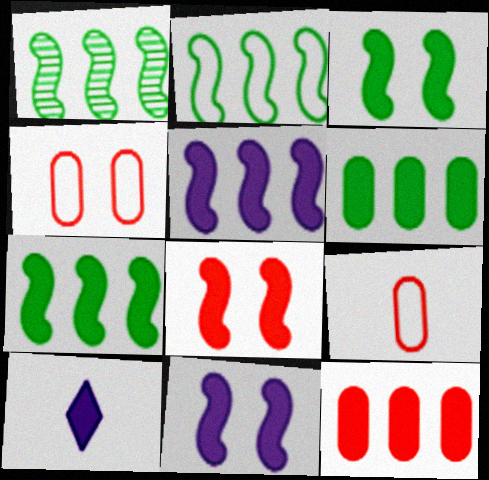[[1, 2, 7], 
[1, 4, 10], 
[3, 8, 11], 
[3, 10, 12], 
[6, 8, 10]]